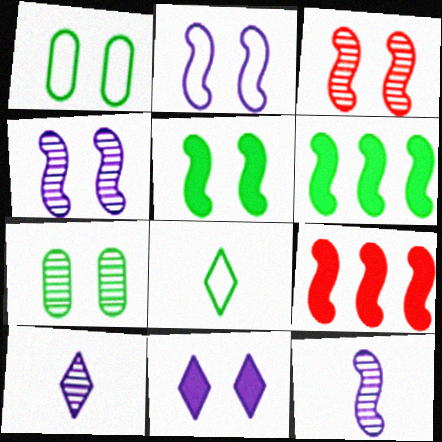[[1, 3, 11], 
[1, 9, 10], 
[2, 3, 5], 
[6, 7, 8]]